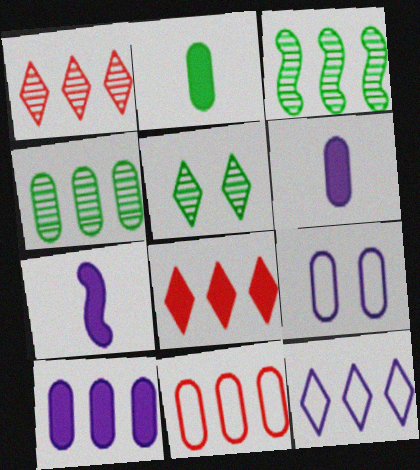[[4, 10, 11], 
[5, 7, 11]]